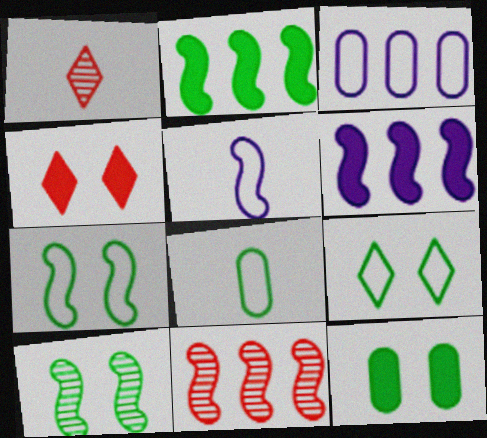[[9, 10, 12]]